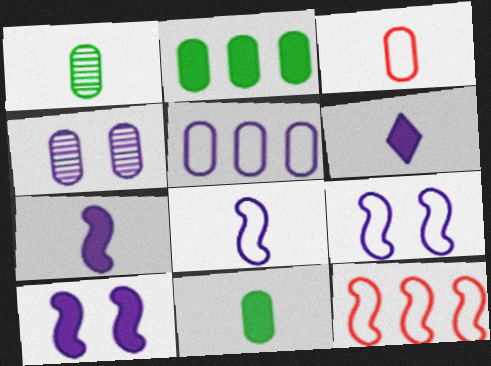[[2, 3, 4]]